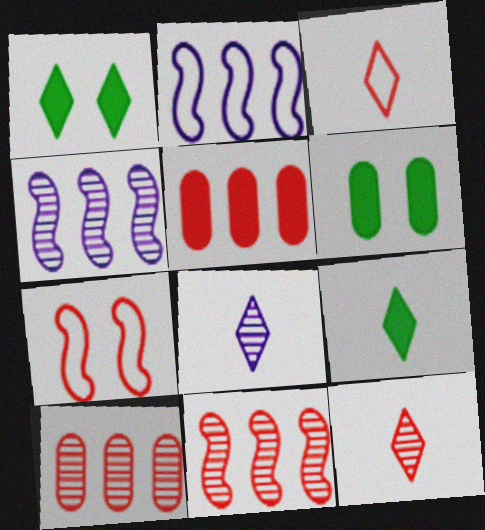[[2, 6, 12], 
[3, 4, 6], 
[3, 8, 9], 
[5, 7, 12]]